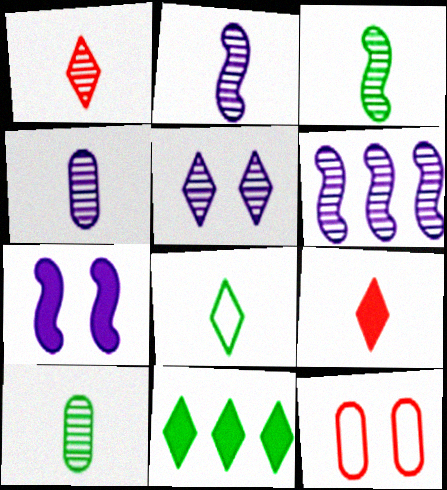[[1, 2, 10], 
[1, 3, 4], 
[2, 11, 12], 
[4, 5, 6]]